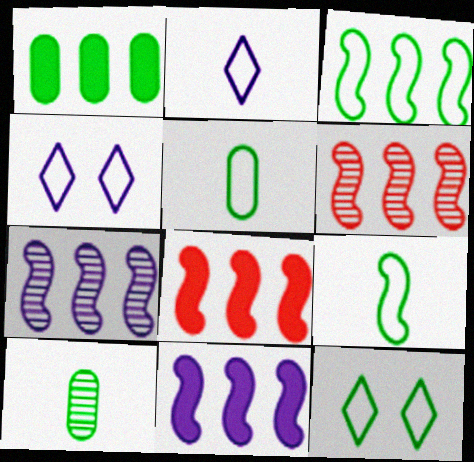[[3, 5, 12], 
[3, 6, 11], 
[3, 7, 8], 
[4, 8, 10]]